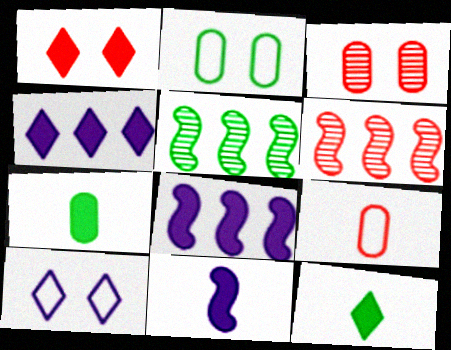[[1, 4, 12], 
[1, 6, 9], 
[1, 7, 8], 
[2, 5, 12], 
[6, 7, 10]]